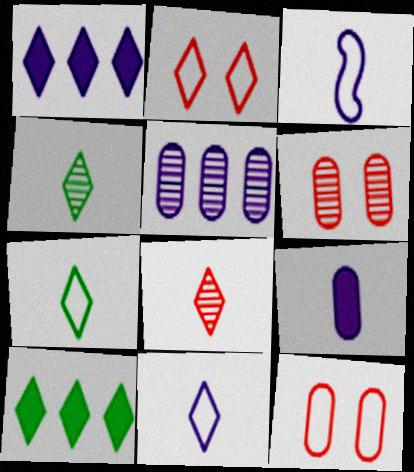[[1, 2, 4], 
[3, 6, 10]]